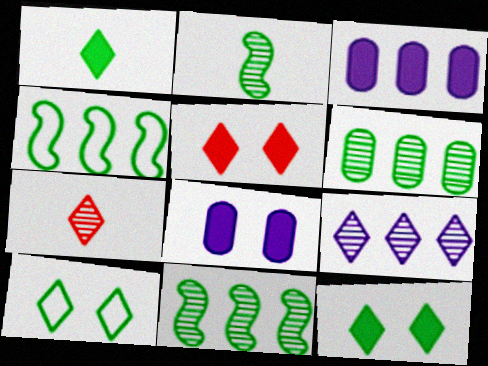[[4, 7, 8]]